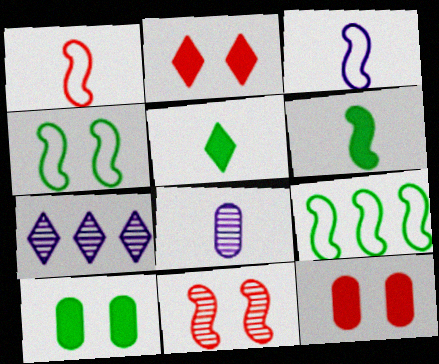[[1, 5, 8], 
[1, 7, 10], 
[2, 8, 9]]